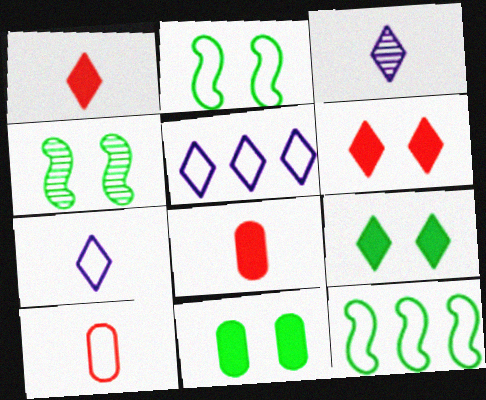[[2, 5, 10], 
[4, 5, 8]]